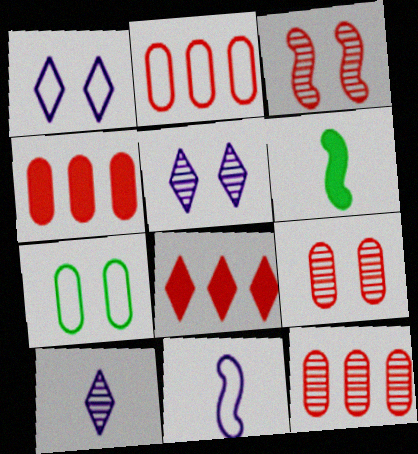[[1, 6, 12], 
[2, 4, 12], 
[2, 5, 6]]